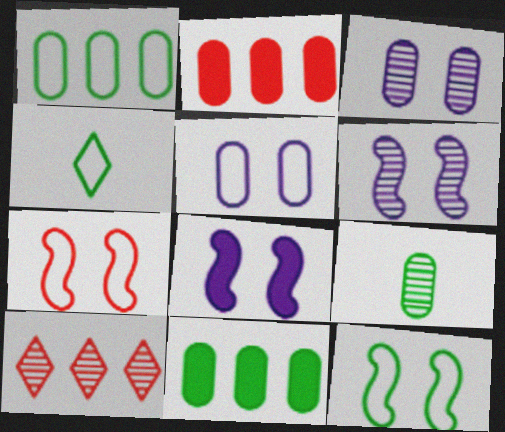[[1, 4, 12], 
[2, 4, 6], 
[2, 5, 9], 
[6, 9, 10]]